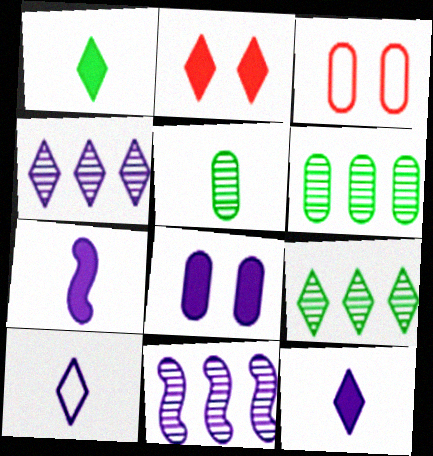[[1, 3, 11], 
[2, 9, 10], 
[3, 7, 9], 
[8, 10, 11]]